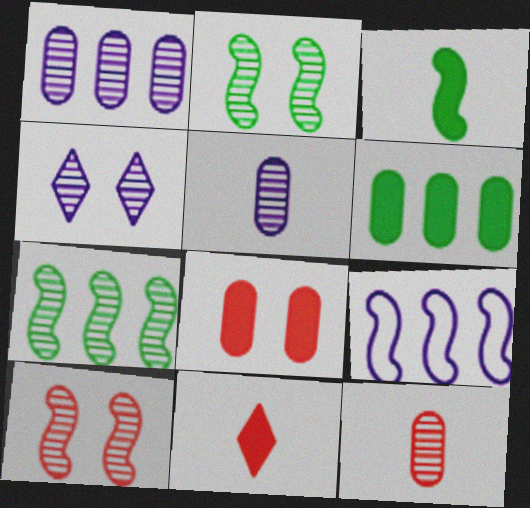[[3, 9, 10], 
[4, 7, 12]]